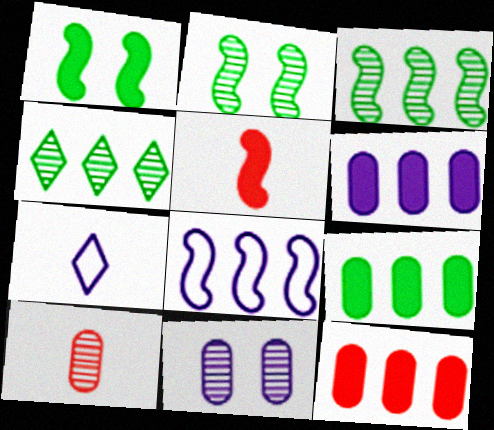[[2, 5, 8], 
[2, 7, 12], 
[4, 8, 12], 
[6, 9, 12]]